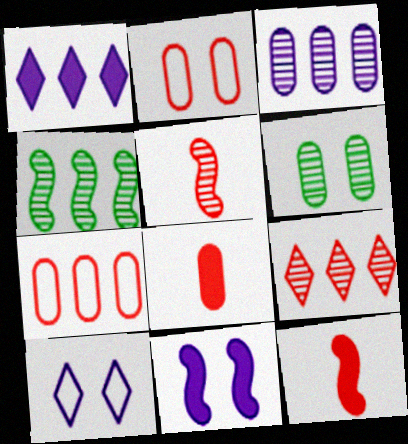[[1, 4, 7], 
[2, 9, 12], 
[3, 4, 9], 
[4, 8, 10]]